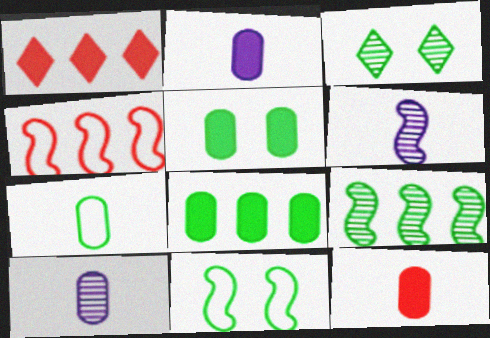[[1, 10, 11], 
[2, 3, 4], 
[3, 5, 11], 
[7, 10, 12]]